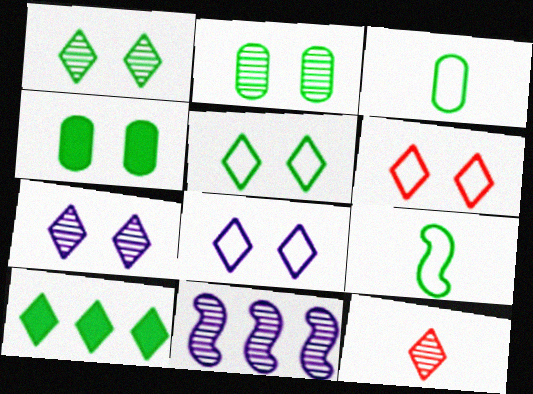[[2, 9, 10], 
[2, 11, 12], 
[5, 6, 8], 
[8, 10, 12]]